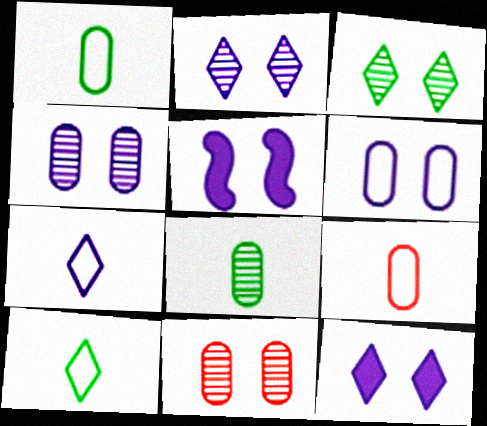[[2, 5, 6]]